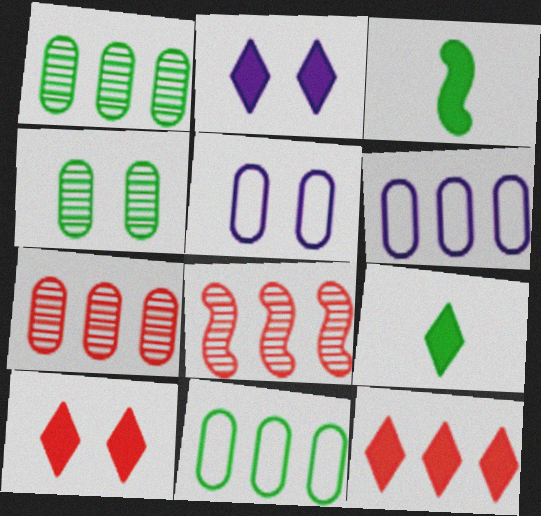[[2, 9, 12], 
[5, 8, 9]]